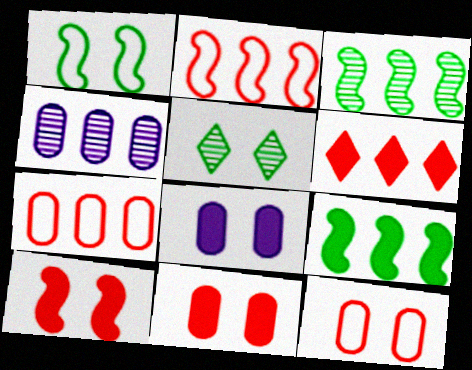[]